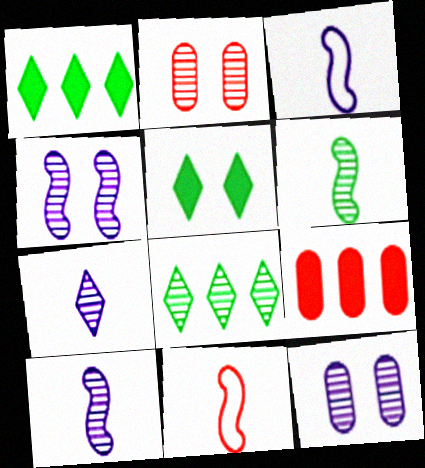[[1, 2, 3], 
[1, 11, 12], 
[2, 8, 10]]